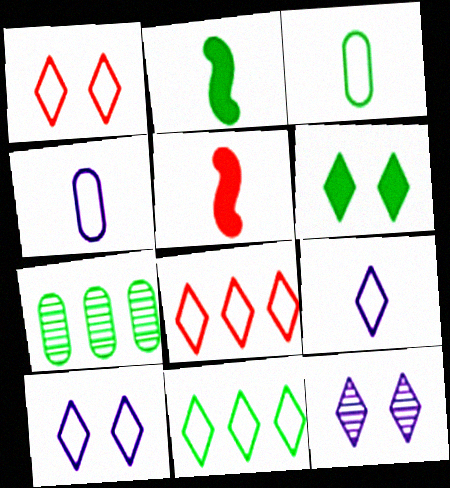[[1, 6, 12], 
[1, 9, 11], 
[5, 7, 10]]